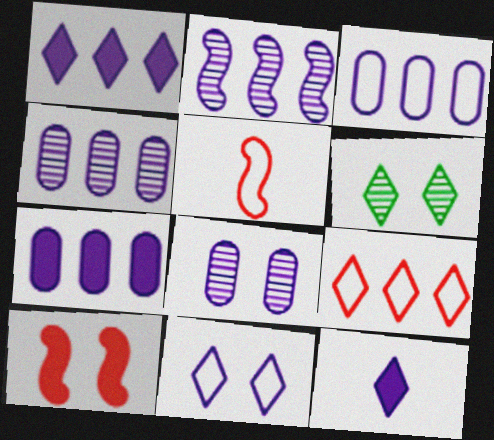[[1, 2, 3], 
[3, 4, 7], 
[5, 6, 7], 
[6, 9, 12]]